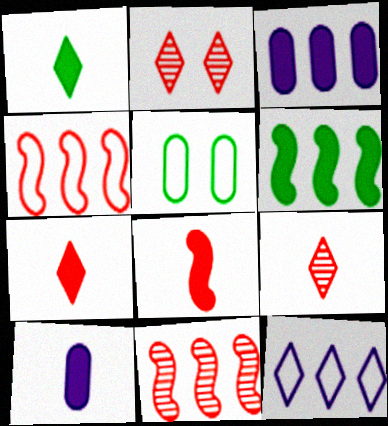[[1, 2, 12], 
[1, 8, 10]]